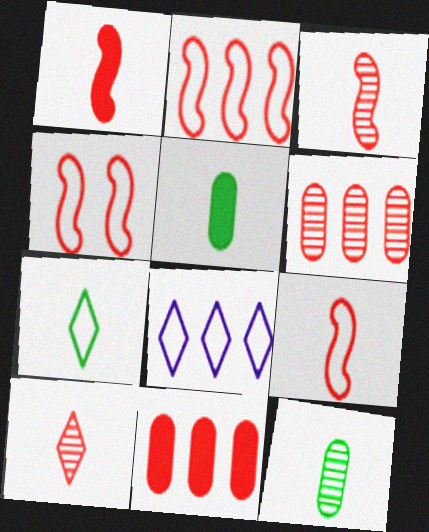[[1, 3, 9], 
[2, 4, 9], 
[4, 10, 11]]